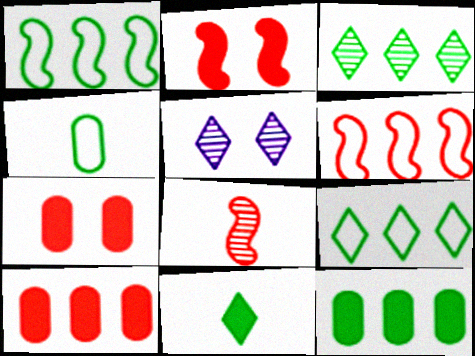[[1, 3, 12], 
[2, 6, 8]]